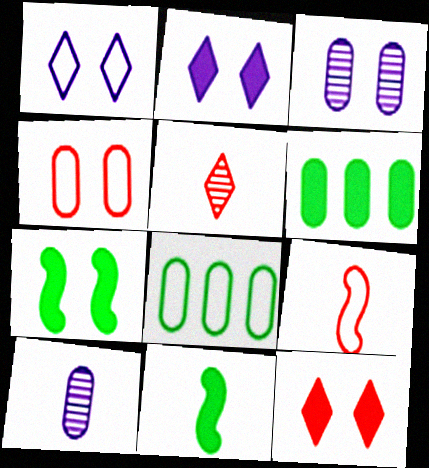[[1, 8, 9], 
[4, 6, 10]]